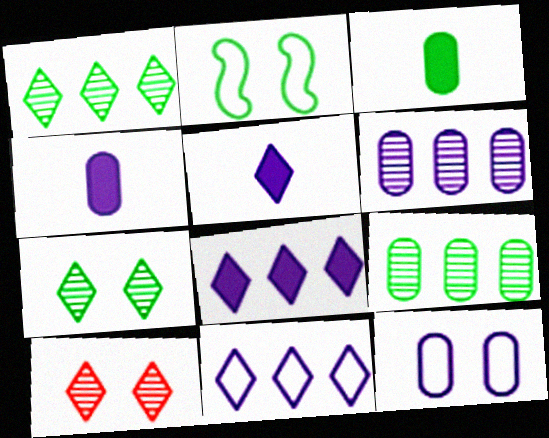[[1, 2, 3], 
[4, 6, 12]]